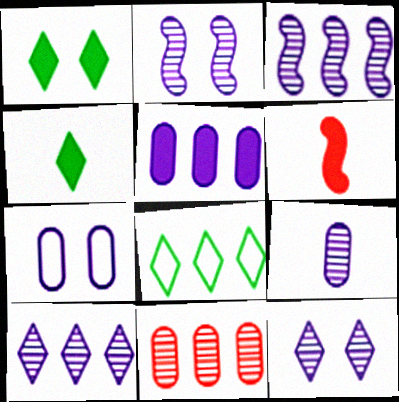[[1, 5, 6], 
[2, 9, 10], 
[3, 9, 12], 
[5, 7, 9]]